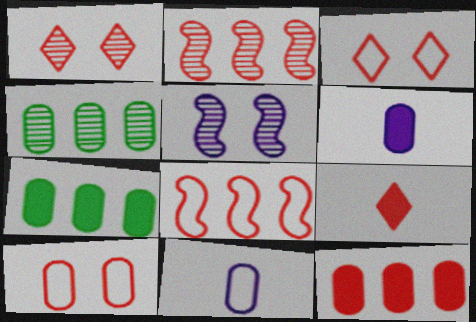[[2, 9, 10], 
[4, 6, 10]]